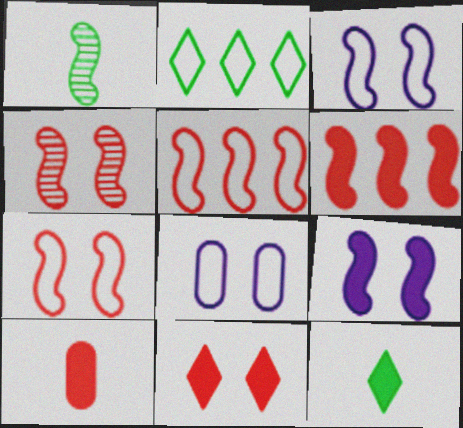[[1, 3, 6], 
[1, 5, 9], 
[6, 10, 11]]